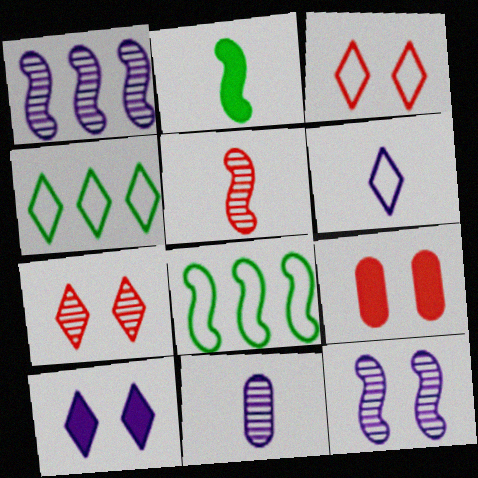[[3, 4, 6]]